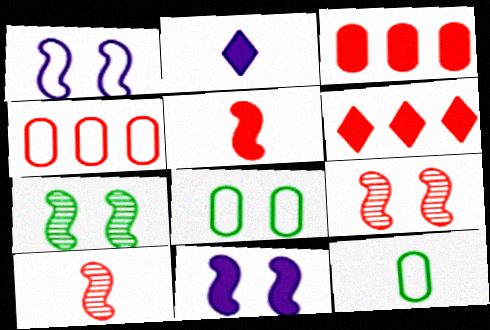[[2, 4, 7], 
[2, 10, 12]]